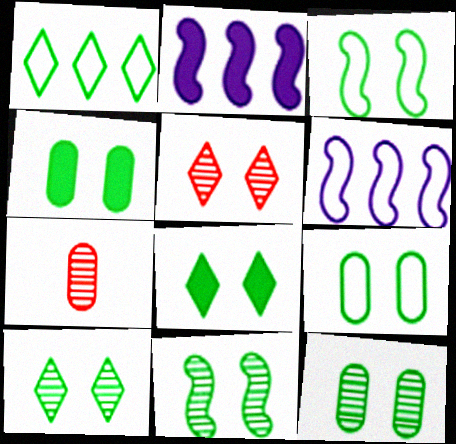[[3, 4, 10], 
[3, 8, 12], 
[4, 9, 12], 
[6, 7, 8], 
[8, 9, 11], 
[10, 11, 12]]